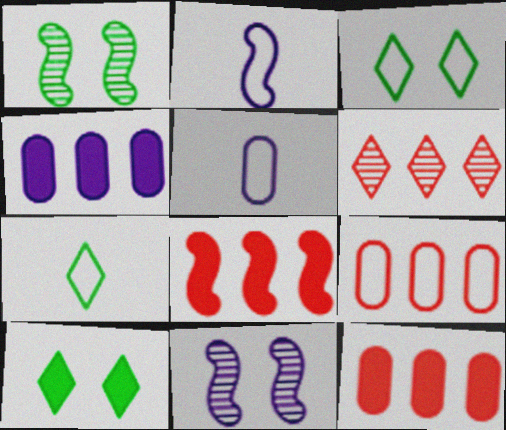[[1, 2, 8], 
[2, 3, 9], 
[6, 8, 9], 
[7, 11, 12]]